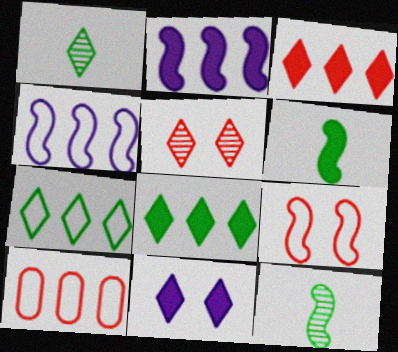[[2, 9, 12], 
[4, 7, 10], 
[10, 11, 12]]